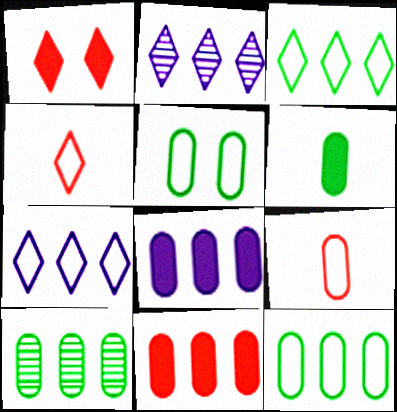[[5, 6, 10]]